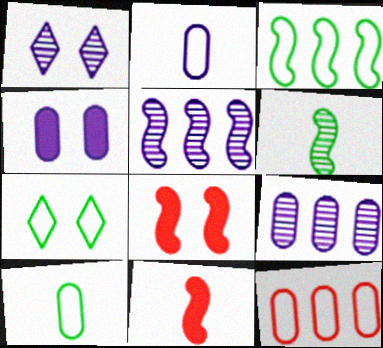[[2, 4, 9], 
[3, 7, 10], 
[7, 9, 11]]